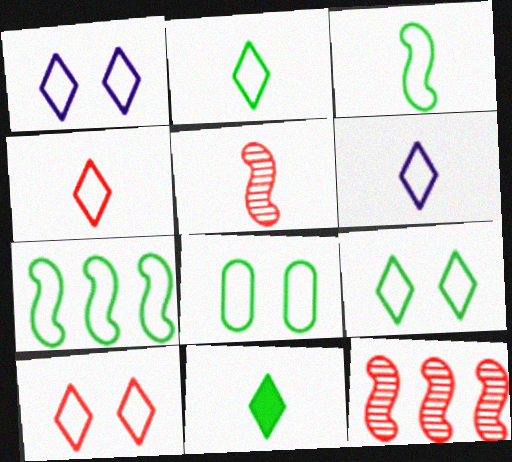[[1, 9, 10], 
[2, 4, 6], 
[2, 7, 8]]